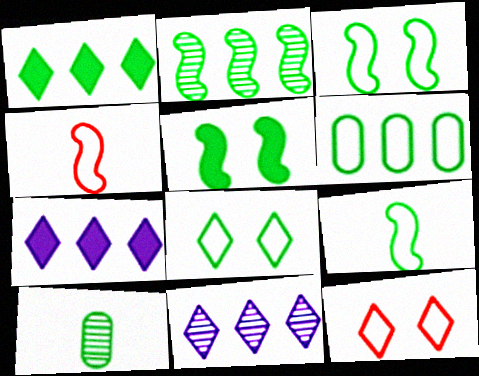[[1, 2, 6], 
[1, 3, 10], 
[2, 5, 9], 
[6, 8, 9]]